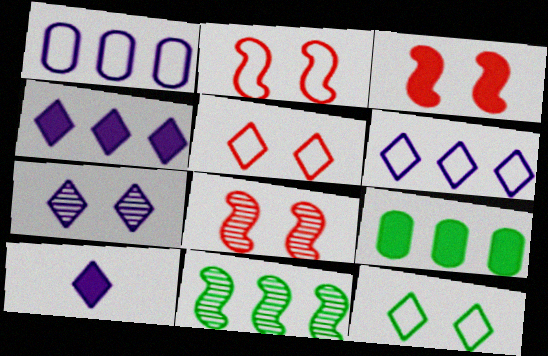[[2, 3, 8], 
[3, 9, 10], 
[6, 7, 10]]